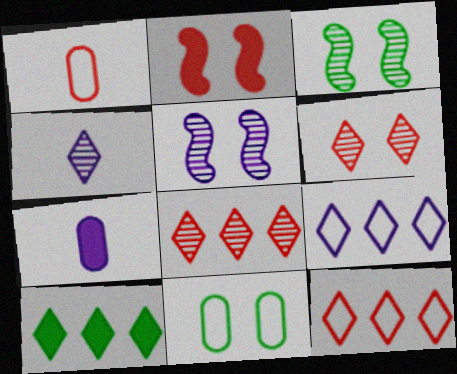[[1, 2, 8], 
[1, 5, 10], 
[2, 7, 10], 
[3, 7, 12], 
[5, 7, 9], 
[8, 9, 10]]